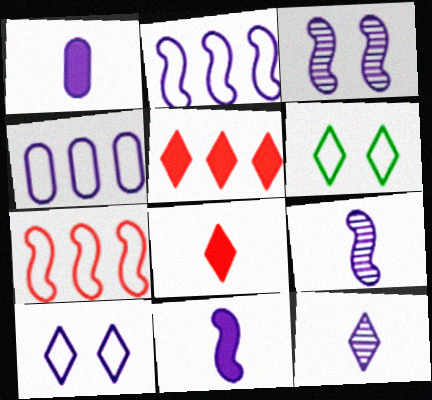[[2, 3, 11], 
[5, 6, 12]]